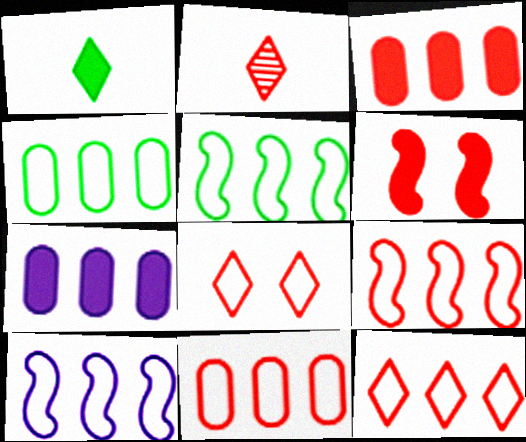[[1, 6, 7], 
[2, 6, 11], 
[4, 10, 12], 
[5, 9, 10], 
[9, 11, 12]]